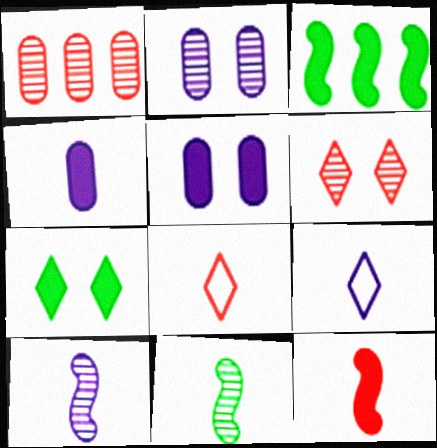[[2, 3, 8], 
[4, 8, 11], 
[4, 9, 10]]